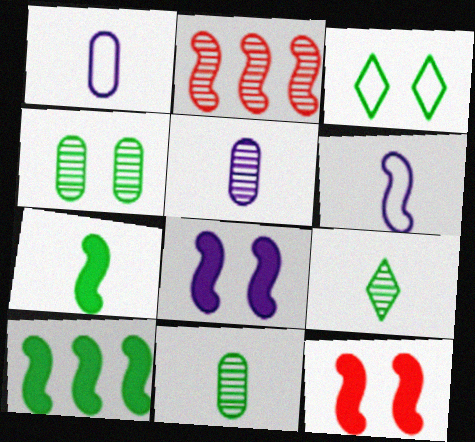[[3, 10, 11]]